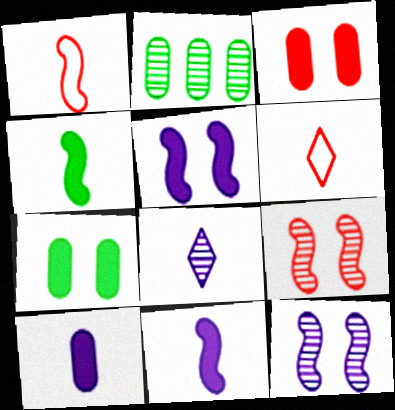[[2, 5, 6], 
[2, 8, 9]]